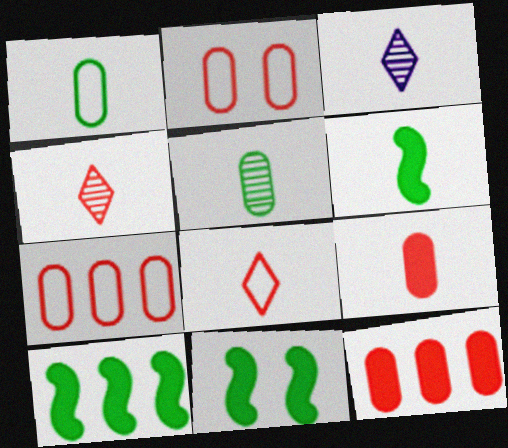[[2, 3, 10], 
[3, 7, 11], 
[6, 10, 11]]